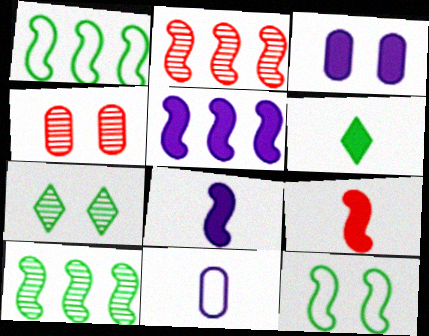[[1, 2, 5], 
[2, 8, 12]]